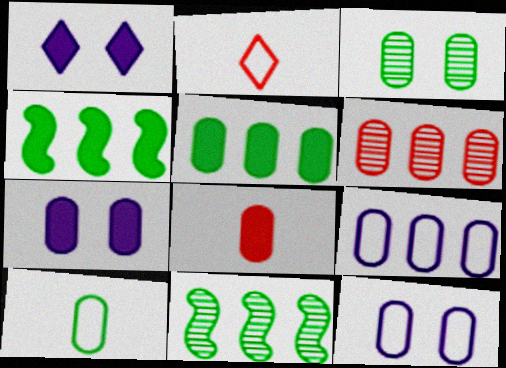[[1, 4, 8], 
[2, 7, 11], 
[3, 5, 10], 
[3, 8, 9], 
[5, 6, 9], 
[5, 7, 8], 
[6, 7, 10]]